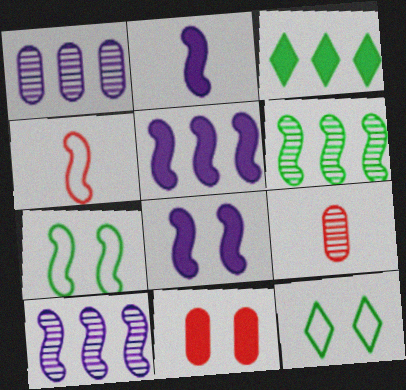[[2, 3, 11], 
[2, 5, 8], 
[4, 6, 8], 
[5, 9, 12]]